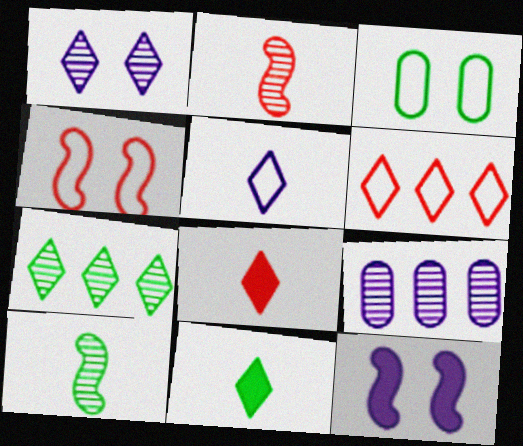[[1, 6, 11], 
[4, 9, 11], 
[5, 9, 12]]